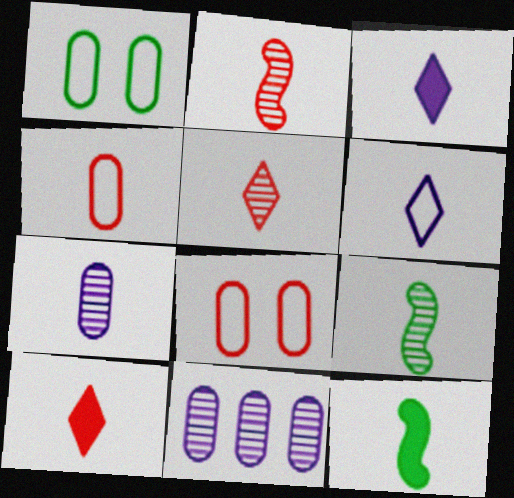[[2, 4, 10], 
[3, 4, 9], 
[5, 7, 9]]